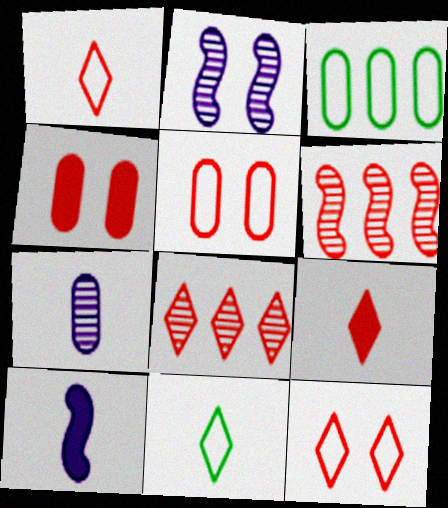[[1, 4, 6], 
[2, 3, 9], 
[3, 4, 7], 
[5, 6, 9], 
[8, 9, 12]]